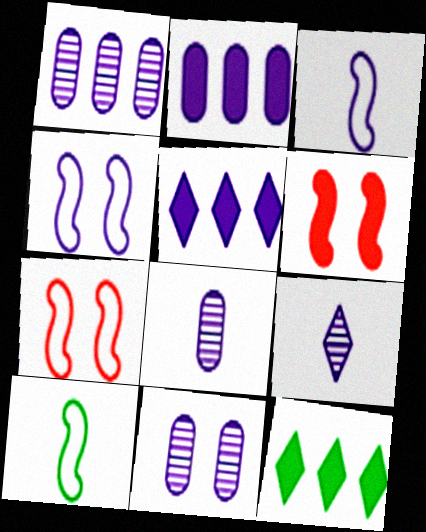[[1, 8, 11], 
[2, 4, 9], 
[3, 5, 11], 
[4, 5, 8], 
[7, 8, 12]]